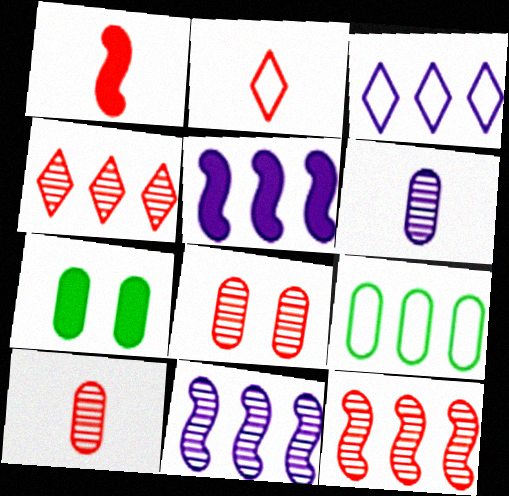[[1, 2, 10], 
[2, 7, 11], 
[4, 5, 9]]